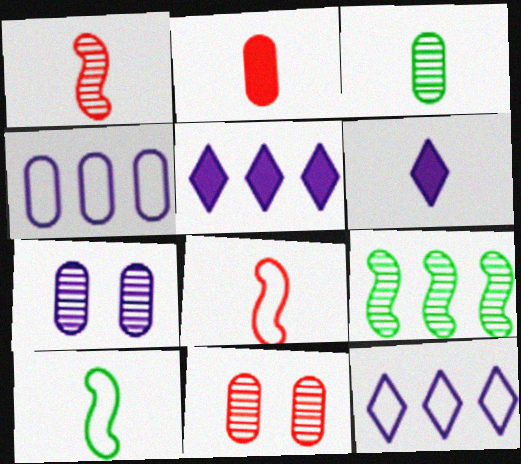[[3, 6, 8], 
[5, 10, 11]]